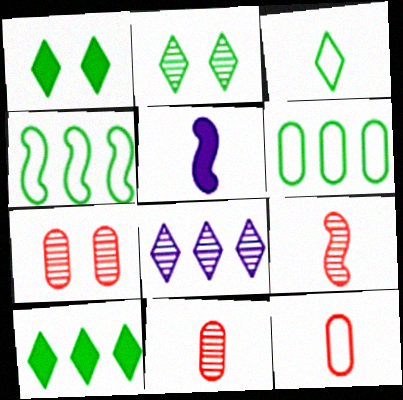[[2, 3, 10], 
[3, 5, 11]]